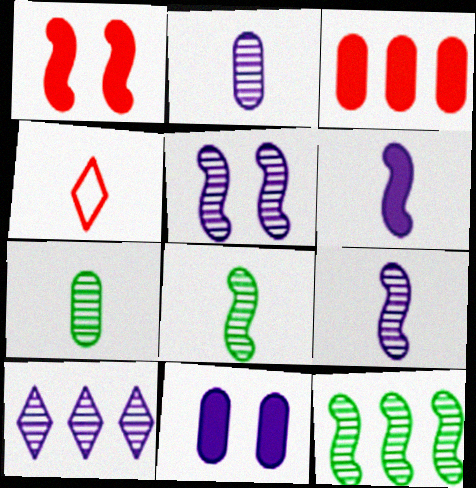[[2, 5, 10], 
[4, 6, 7], 
[4, 11, 12]]